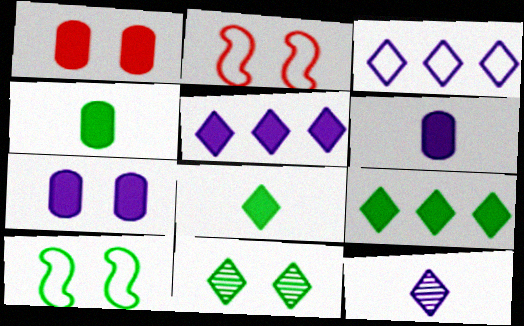[[2, 7, 11]]